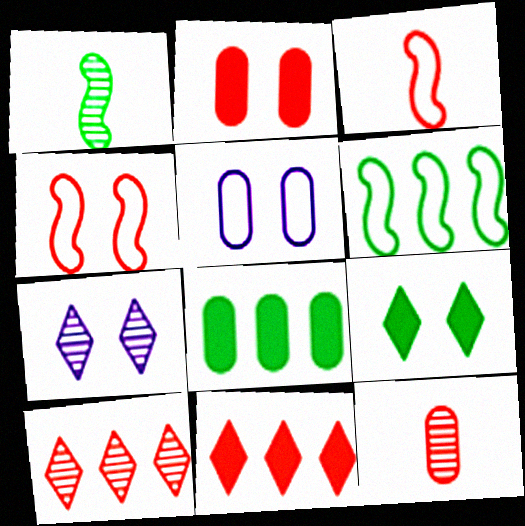[[1, 5, 11], 
[2, 3, 10], 
[3, 7, 8], 
[4, 11, 12], 
[5, 8, 12]]